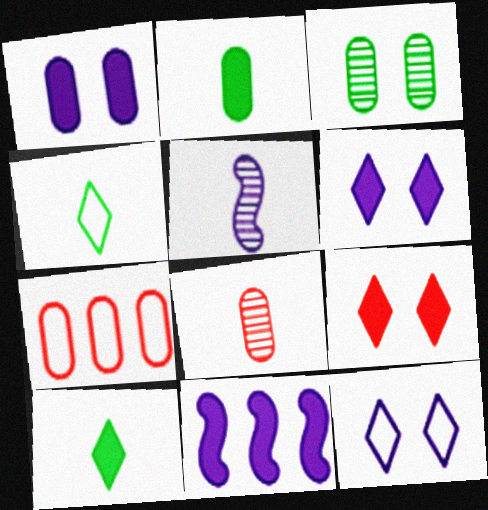[[2, 9, 11]]